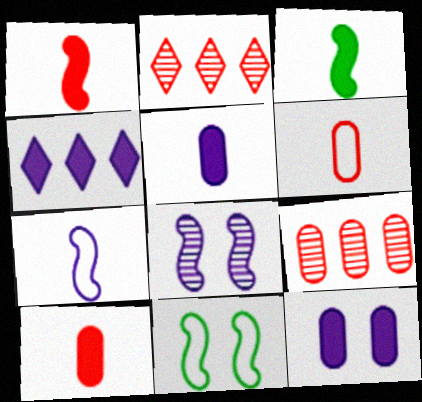[[2, 5, 11]]